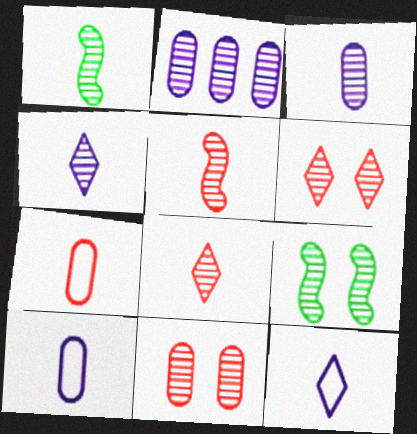[[1, 2, 6], 
[1, 3, 8], 
[2, 8, 9]]